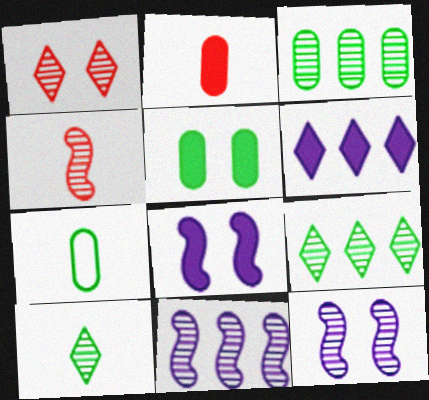[[3, 5, 7]]